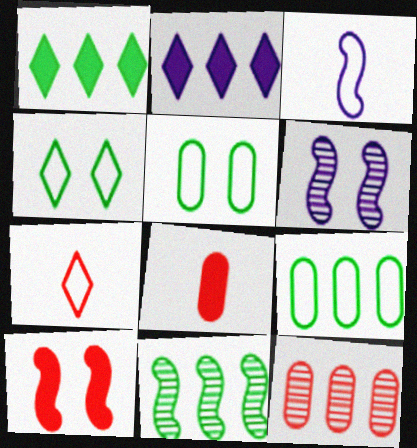[[1, 9, 11], 
[3, 10, 11], 
[7, 10, 12]]